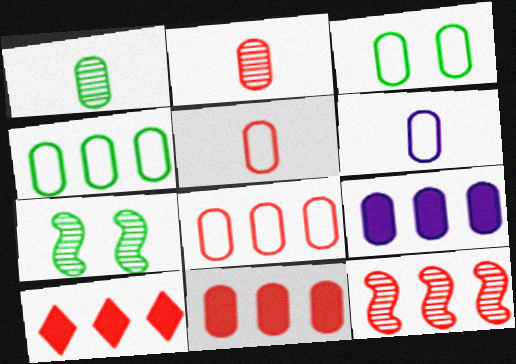[[2, 3, 9], 
[3, 6, 8], 
[6, 7, 10], 
[8, 10, 12]]